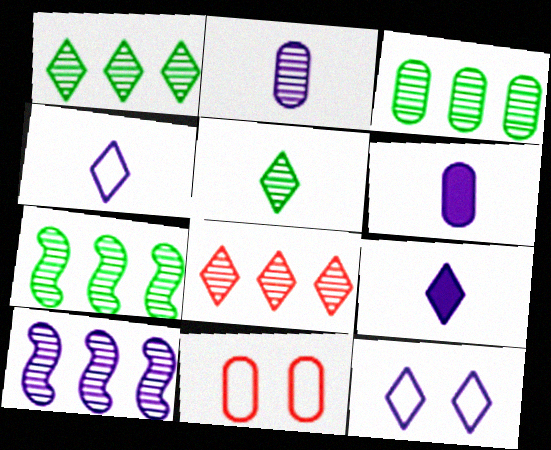[[1, 3, 7], 
[3, 6, 11], 
[3, 8, 10], 
[6, 10, 12], 
[7, 9, 11]]